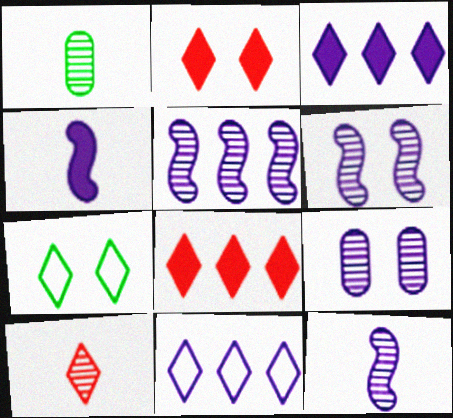[[1, 10, 12], 
[3, 7, 10], 
[4, 9, 11], 
[5, 6, 12]]